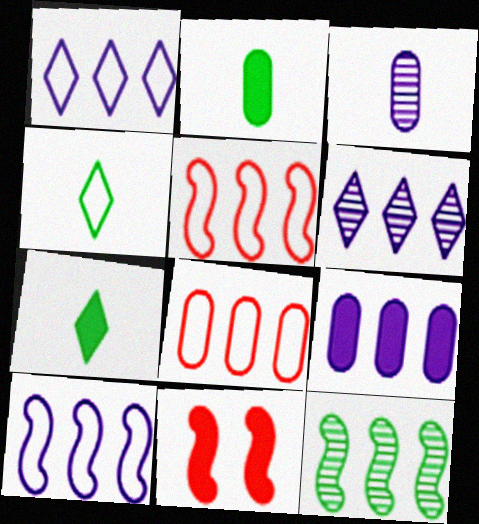[[6, 9, 10], 
[7, 9, 11]]